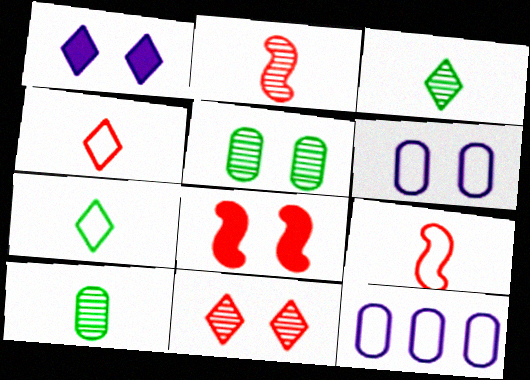[[3, 8, 12]]